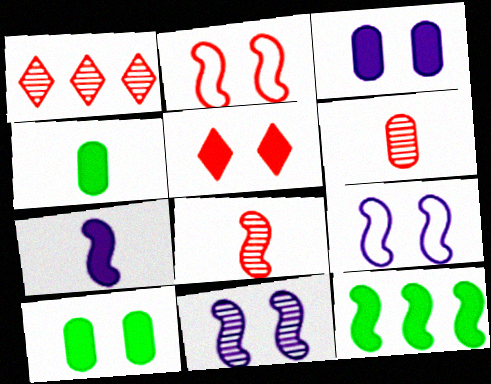[[1, 4, 9], 
[8, 9, 12]]